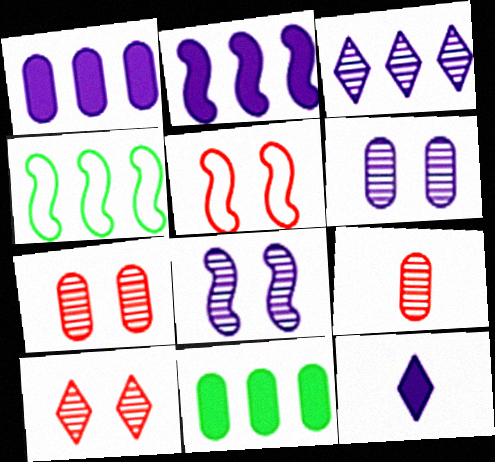[[4, 7, 12]]